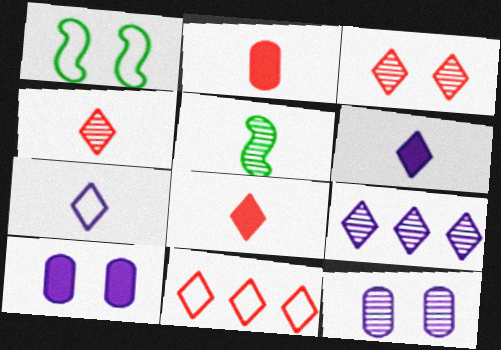[[1, 2, 9], 
[1, 3, 10], 
[2, 5, 7], 
[3, 8, 11], 
[5, 10, 11]]